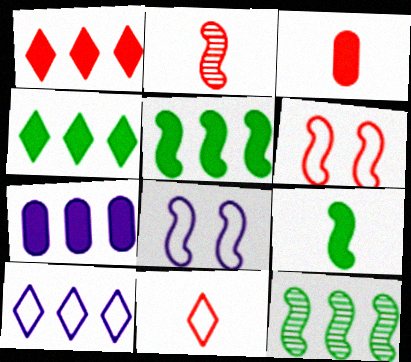[[1, 5, 7], 
[2, 3, 11], 
[2, 5, 8]]